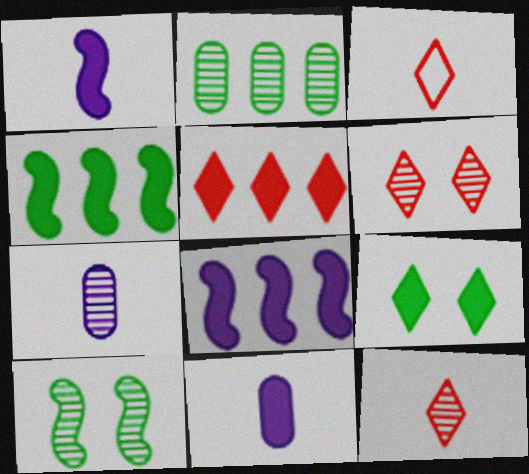[[3, 5, 6]]